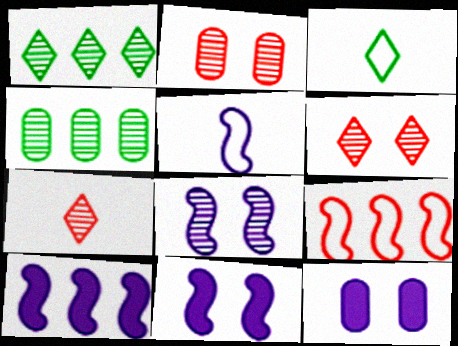[[2, 3, 10], 
[4, 7, 8], 
[5, 8, 10]]